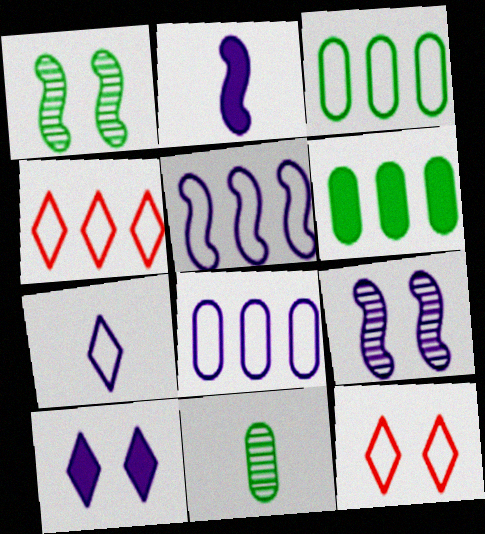[[2, 5, 9], 
[3, 4, 5]]